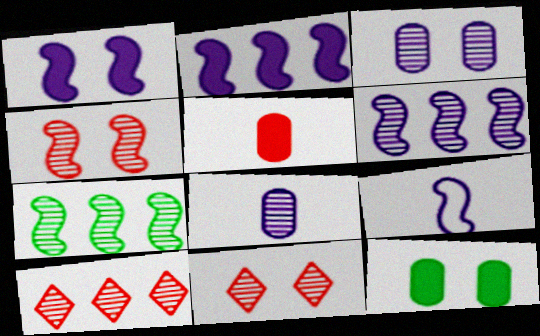[[1, 6, 9], 
[7, 8, 11], 
[9, 10, 12]]